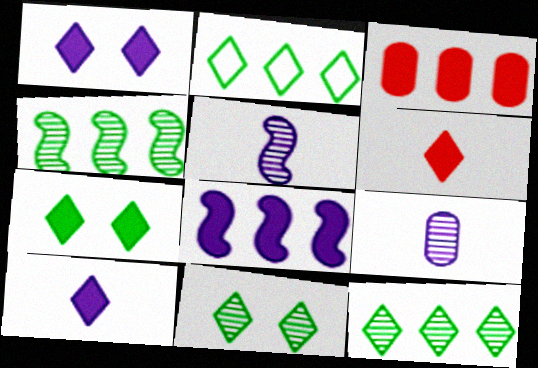[]